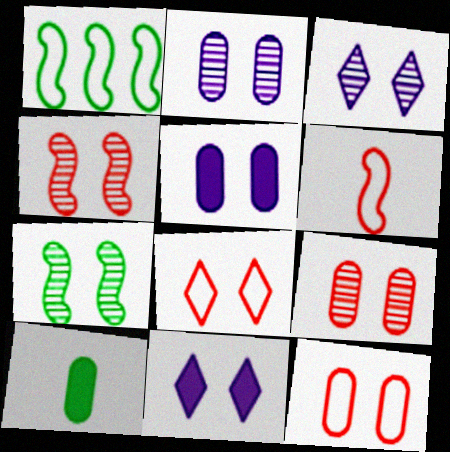[[3, 7, 9], 
[5, 7, 8], 
[7, 11, 12]]